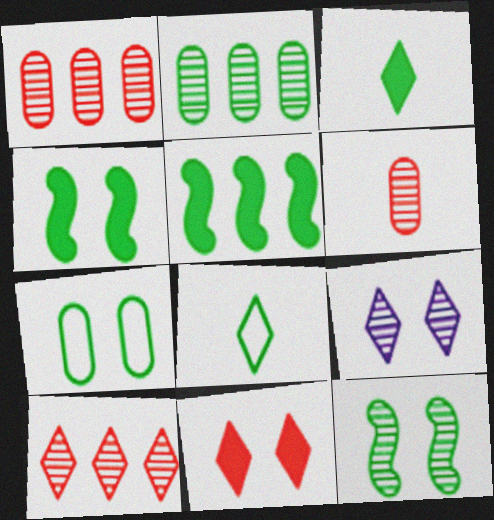[[2, 4, 8]]